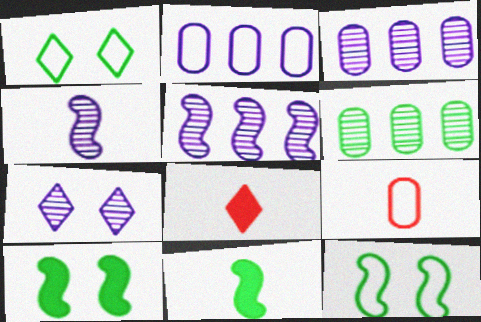[[1, 6, 11], 
[3, 4, 7], 
[3, 8, 12]]